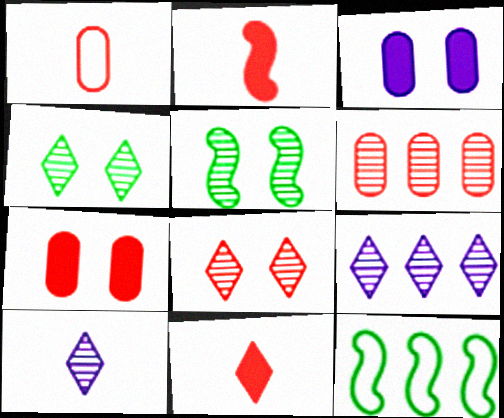[[1, 6, 7], 
[5, 6, 10], 
[7, 10, 12]]